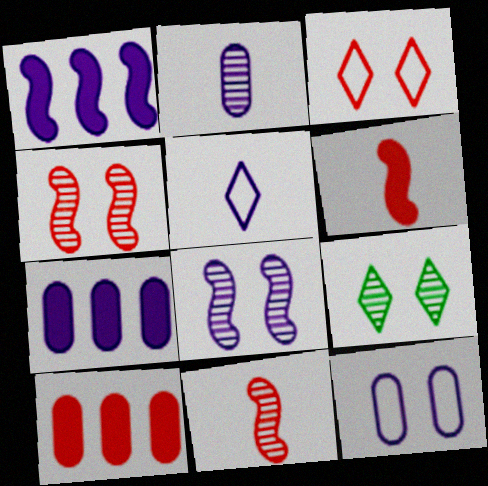[[2, 7, 12], 
[3, 10, 11], 
[5, 7, 8]]